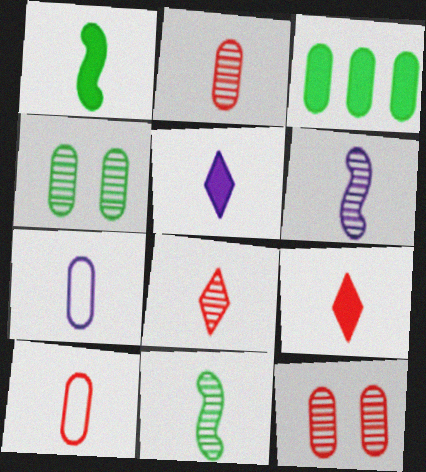[[1, 7, 8], 
[3, 7, 12], 
[5, 6, 7], 
[5, 10, 11], 
[7, 9, 11]]